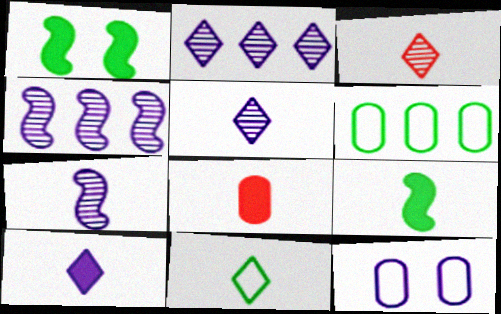[[3, 10, 11], 
[4, 10, 12], 
[7, 8, 11], 
[8, 9, 10]]